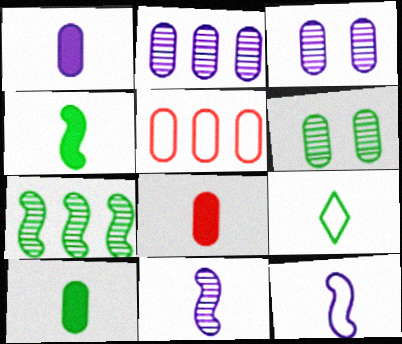[[1, 5, 6], 
[1, 8, 10], 
[3, 5, 10], 
[8, 9, 11]]